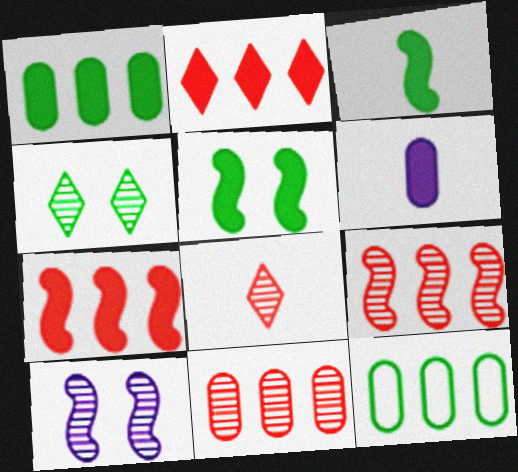[[2, 5, 6], 
[3, 4, 12]]